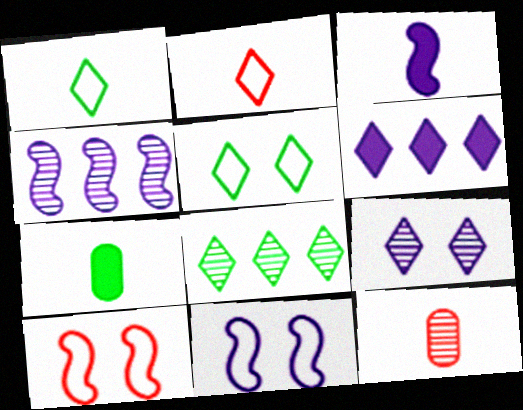[[1, 3, 12], 
[3, 4, 11]]